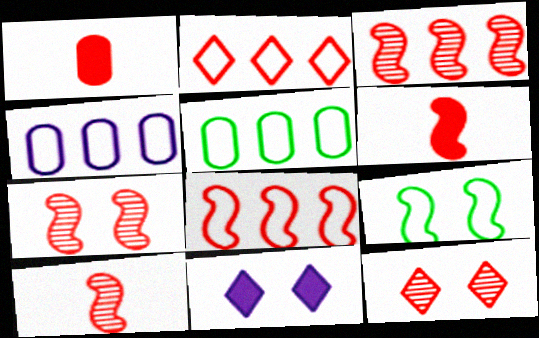[[1, 2, 7], 
[1, 8, 12], 
[3, 7, 10], 
[5, 10, 11], 
[6, 7, 8]]